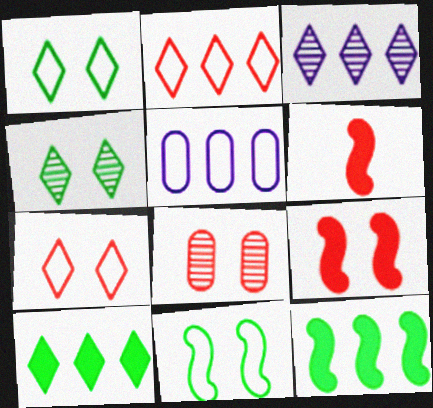[[2, 3, 10], 
[2, 6, 8], 
[4, 5, 6], 
[7, 8, 9]]